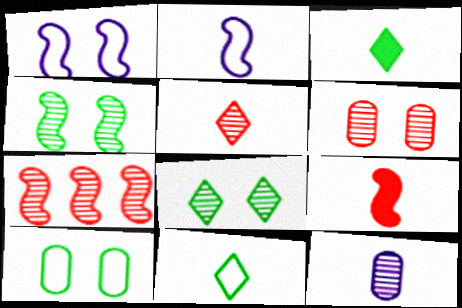[[5, 6, 7], 
[7, 8, 12], 
[9, 11, 12]]